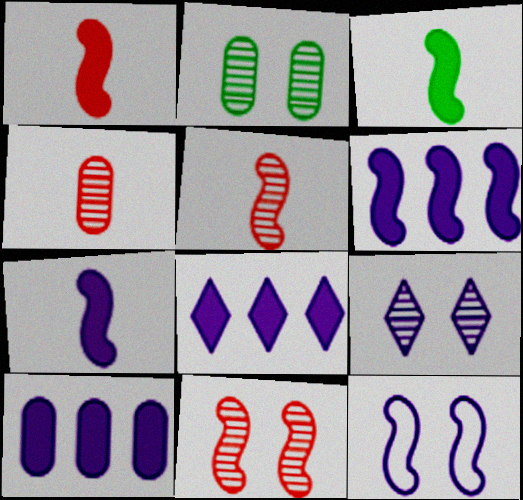[[1, 3, 7], 
[2, 9, 11], 
[6, 8, 10]]